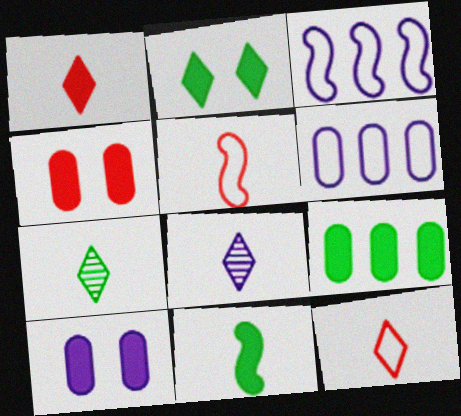[[2, 9, 11], 
[3, 4, 7], 
[3, 8, 10]]